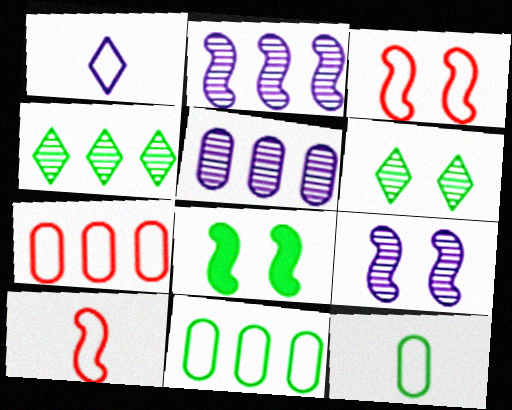[[1, 3, 11], 
[1, 10, 12], 
[2, 8, 10], 
[3, 8, 9], 
[4, 8, 12]]